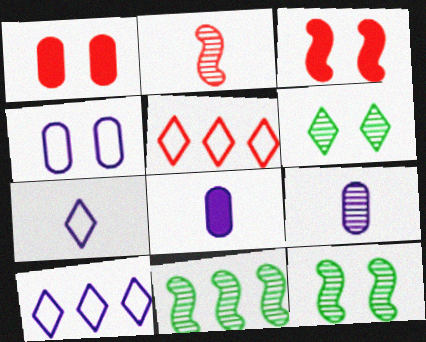[[1, 2, 5], 
[1, 7, 11], 
[3, 4, 6], 
[5, 8, 12]]